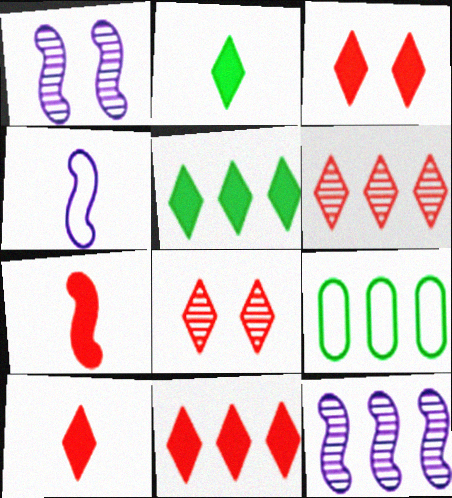[[1, 9, 10], 
[3, 10, 11], 
[9, 11, 12]]